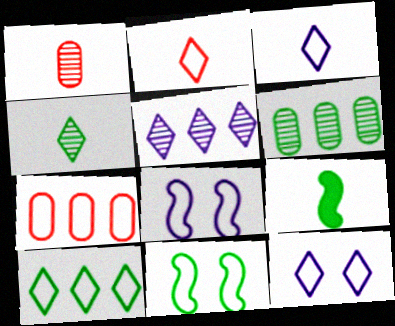[[1, 3, 9], 
[2, 10, 12], 
[3, 7, 11]]